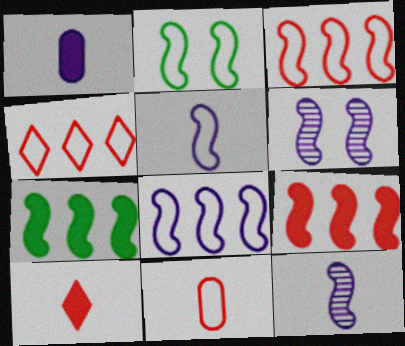[[2, 3, 5], 
[2, 9, 12]]